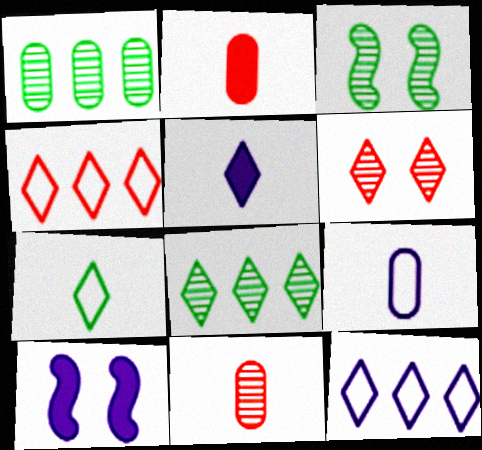[[2, 3, 12]]